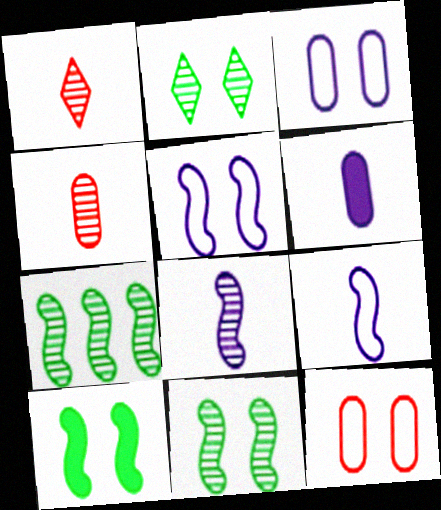[]